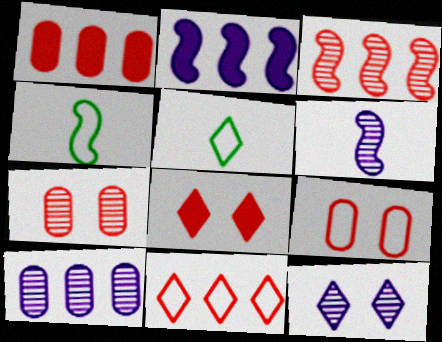[[1, 3, 11], 
[1, 4, 12], 
[2, 5, 7], 
[4, 8, 10], 
[6, 10, 12]]